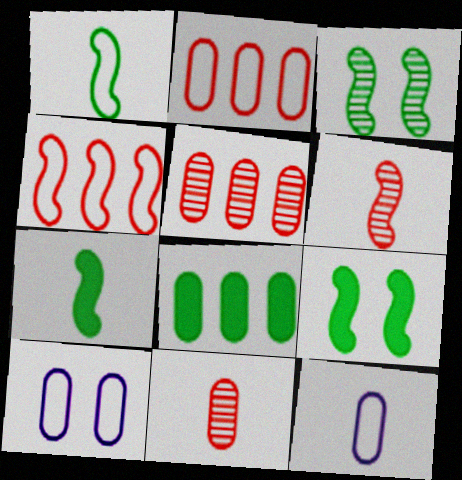[[8, 10, 11]]